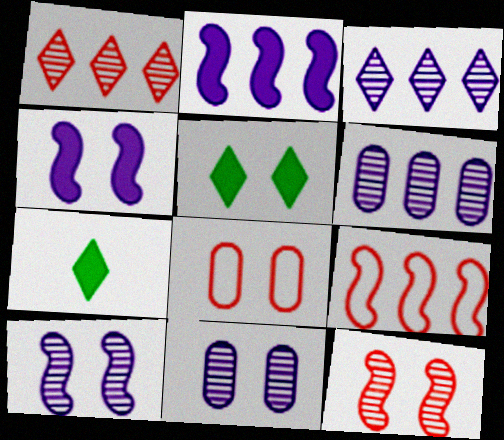[[5, 8, 10], 
[7, 9, 11]]